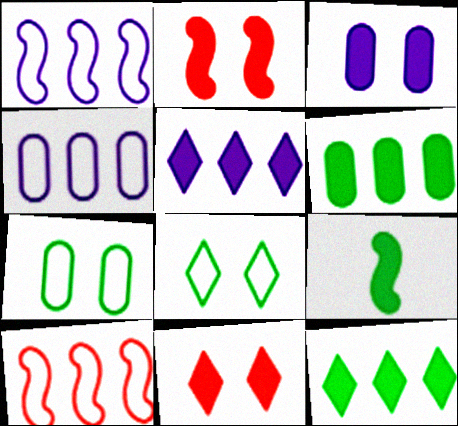[]